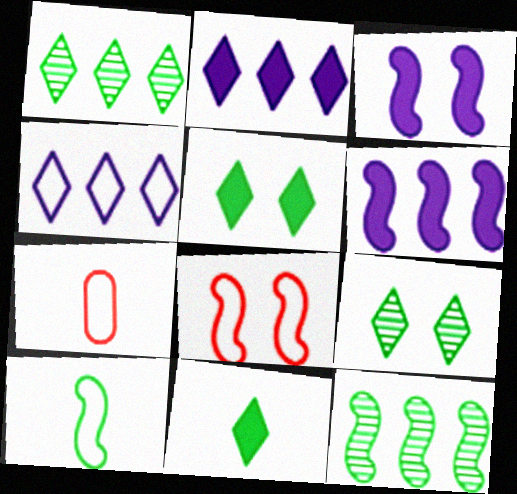[[1, 3, 7], 
[6, 7, 9]]